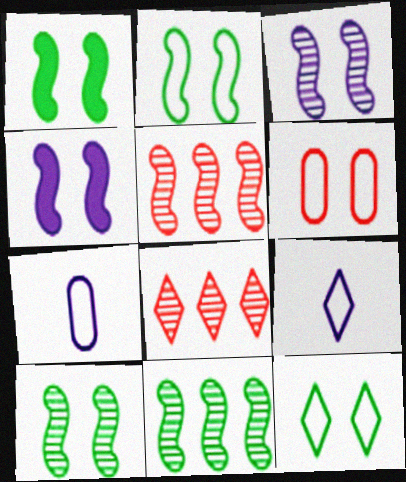[[1, 2, 10], 
[1, 7, 8]]